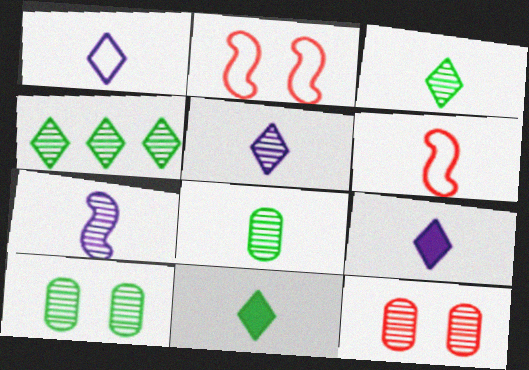[[1, 5, 9], 
[4, 7, 12], 
[6, 8, 9]]